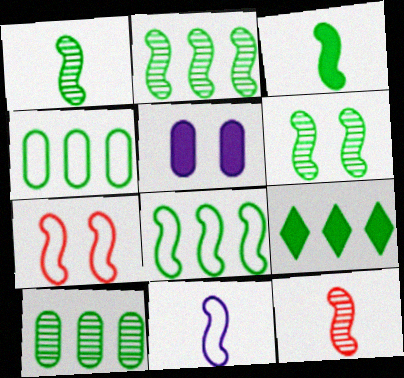[[1, 2, 6], 
[2, 4, 9], 
[3, 6, 8], 
[3, 11, 12], 
[7, 8, 11], 
[8, 9, 10]]